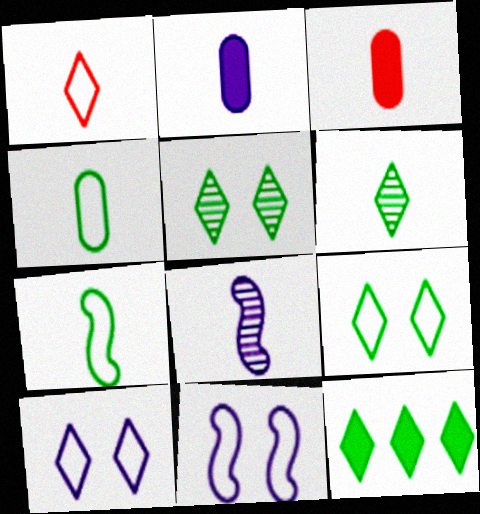[[6, 9, 12]]